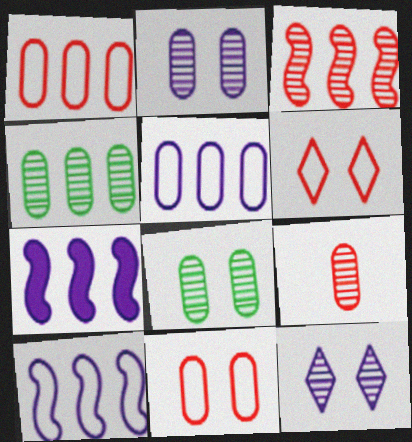[[2, 4, 9]]